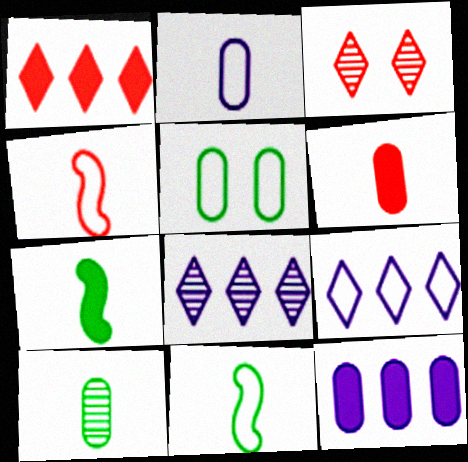[[2, 6, 10], 
[3, 11, 12], 
[4, 5, 9]]